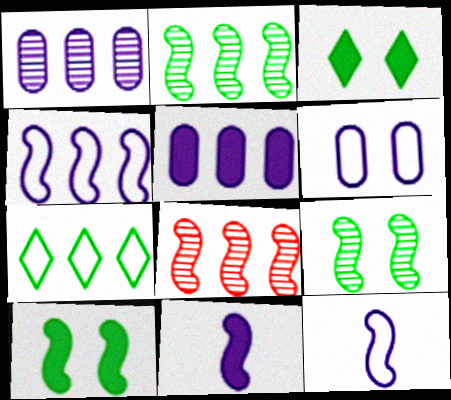[[5, 7, 8], 
[8, 10, 12]]